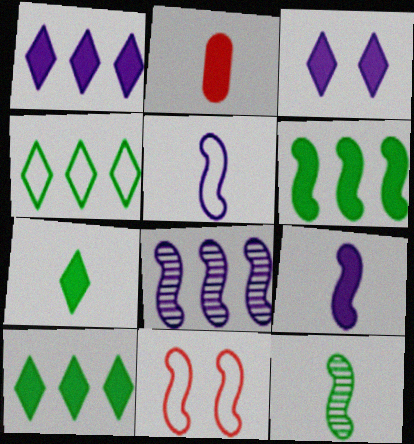[[2, 3, 6], 
[2, 7, 9]]